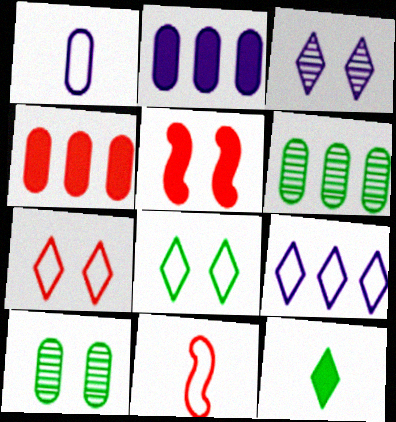[[1, 4, 10], 
[2, 5, 12]]